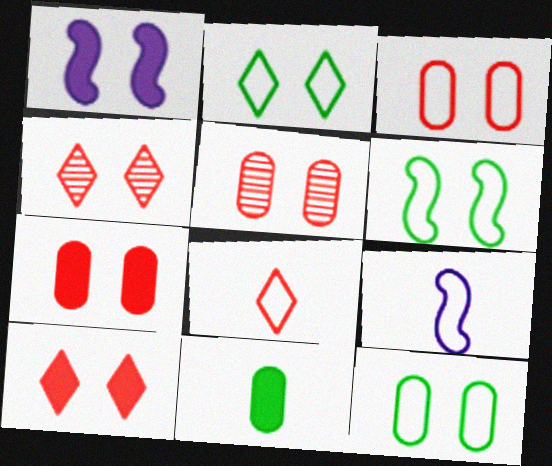[[1, 2, 5], 
[1, 4, 12], 
[2, 6, 12], 
[3, 5, 7]]